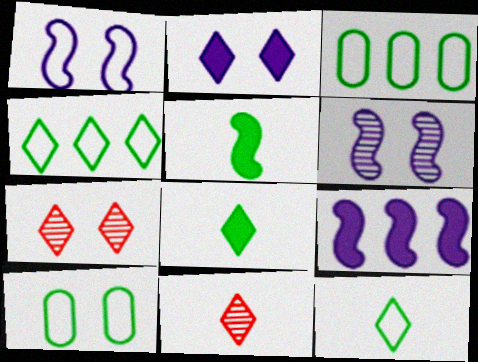[[2, 4, 11], 
[9, 10, 11]]